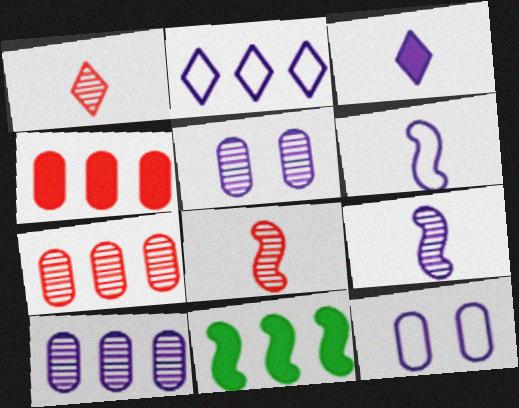[[1, 11, 12], 
[2, 6, 12], 
[2, 7, 11]]